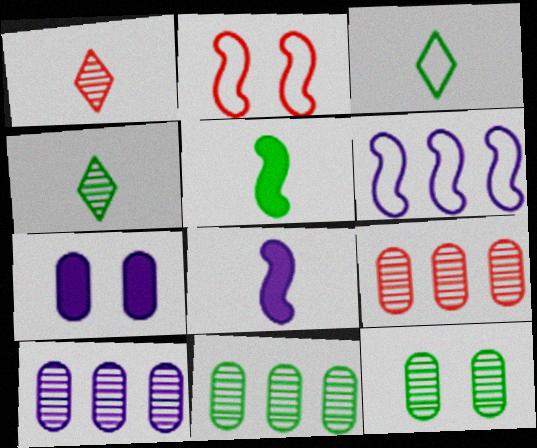[[9, 10, 11]]